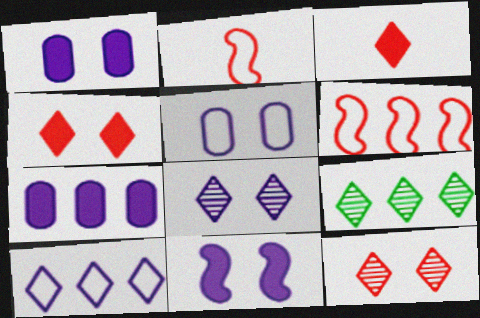[[1, 2, 9], 
[5, 8, 11], 
[6, 7, 9]]